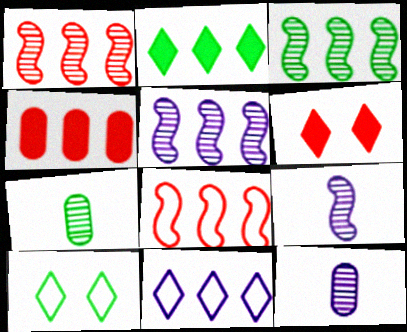[[1, 3, 5], 
[3, 4, 11], 
[4, 9, 10]]